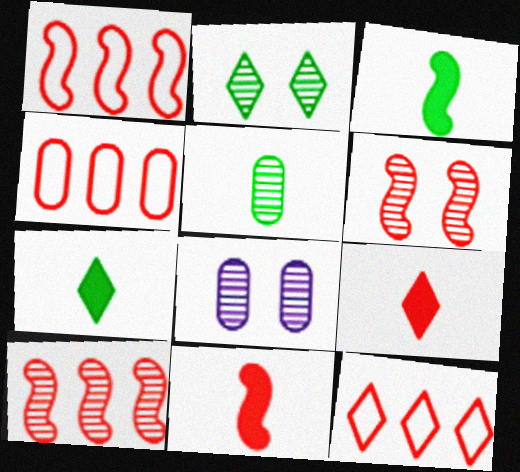[[1, 4, 12], 
[1, 6, 11], 
[1, 7, 8], 
[2, 6, 8], 
[3, 8, 12], 
[4, 6, 9]]